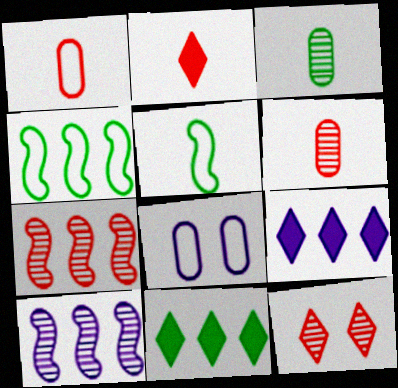[[3, 10, 12], 
[6, 7, 12]]